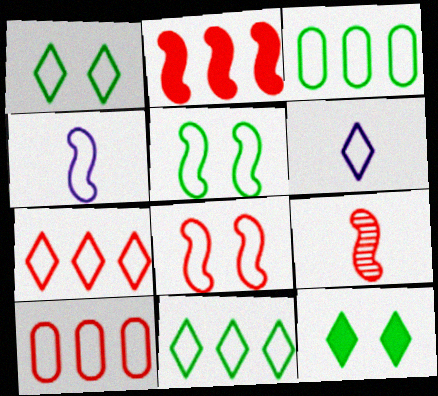[[1, 4, 10], 
[1, 6, 7], 
[2, 8, 9], 
[3, 6, 8], 
[5, 6, 10]]